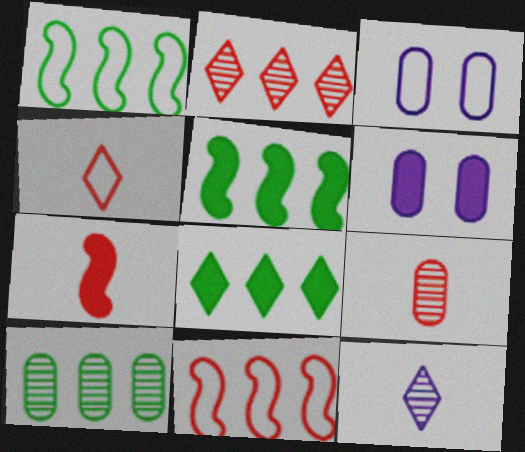[[1, 3, 4], 
[1, 8, 10], 
[4, 7, 9], 
[6, 7, 8]]